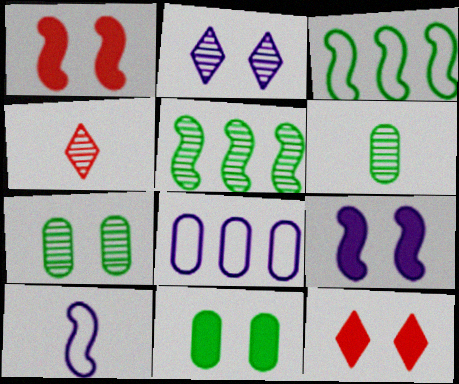[[1, 5, 10], 
[9, 11, 12]]